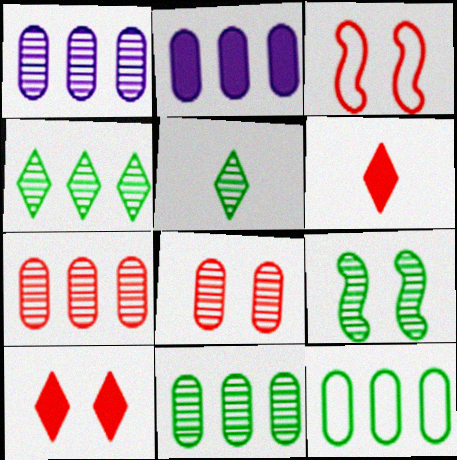[[1, 7, 11], 
[2, 3, 5], 
[2, 7, 12], 
[3, 6, 7], 
[3, 8, 10], 
[5, 9, 11]]